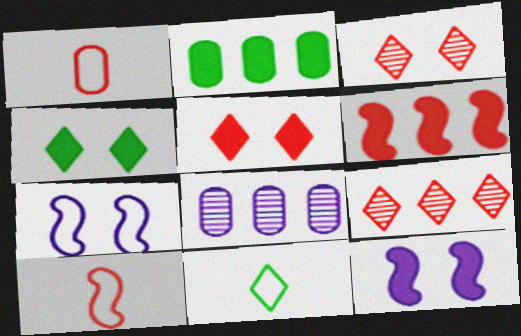[[1, 3, 6], 
[4, 8, 10]]